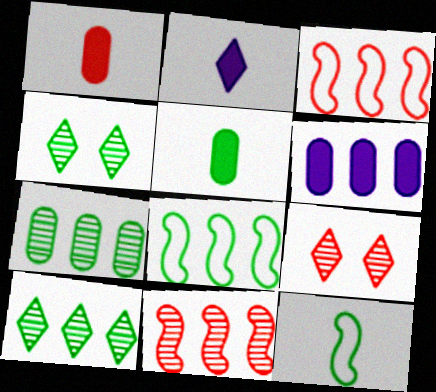[[1, 3, 9], 
[3, 6, 10], 
[4, 5, 8], 
[6, 9, 12]]